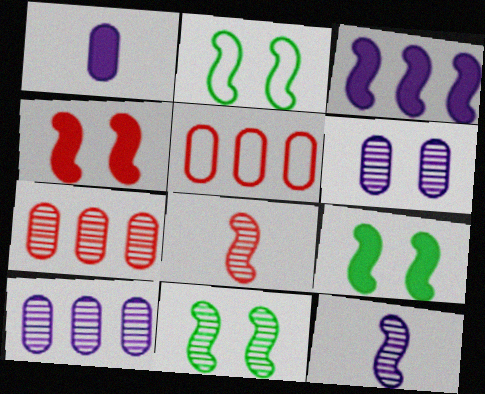[[2, 3, 8], 
[2, 9, 11]]